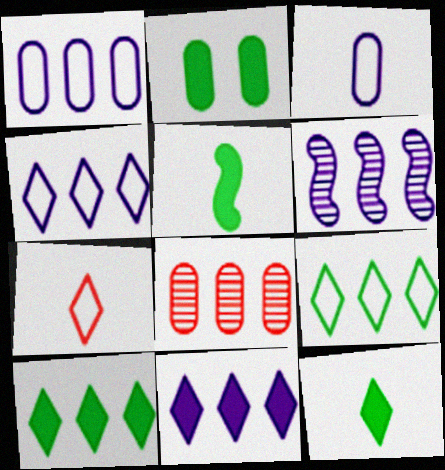[[1, 6, 11], 
[2, 3, 8], 
[2, 5, 10], 
[2, 6, 7]]